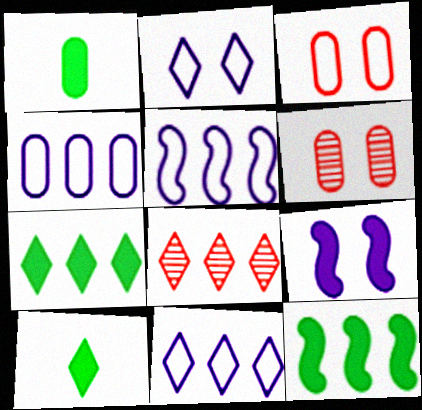[[1, 4, 6], 
[2, 8, 10], 
[4, 5, 11], 
[4, 8, 12], 
[5, 6, 10], 
[7, 8, 11]]